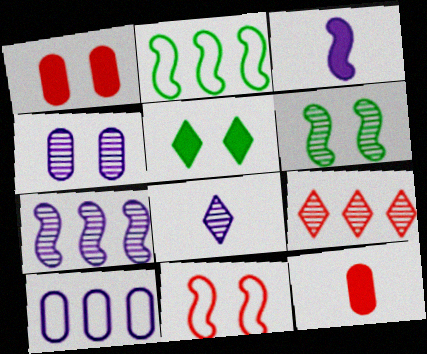[[1, 2, 8], 
[4, 5, 11], 
[4, 7, 8], 
[9, 11, 12]]